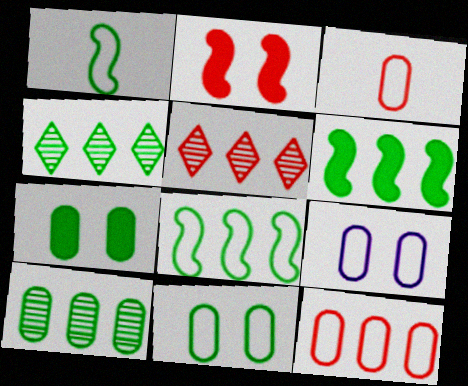[[1, 4, 7], 
[2, 3, 5]]